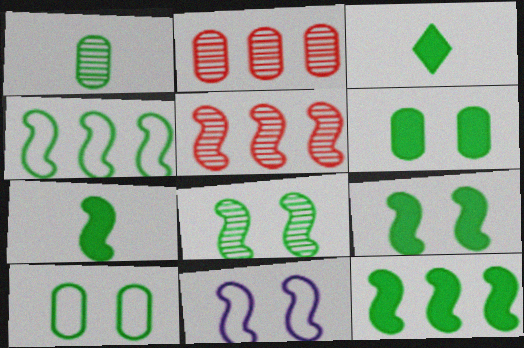[[2, 3, 11], 
[3, 6, 12], 
[4, 7, 8], 
[5, 7, 11], 
[7, 9, 12]]